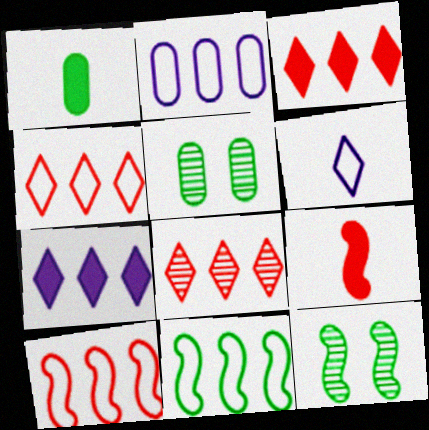[[2, 4, 11], 
[3, 4, 8]]